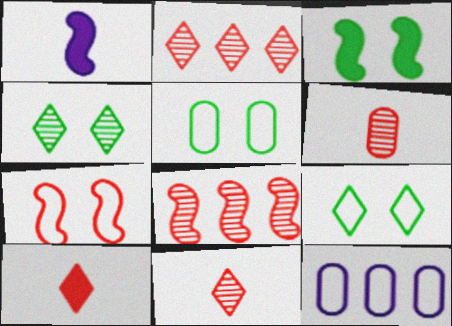[[1, 2, 5], 
[3, 4, 5], 
[3, 11, 12]]